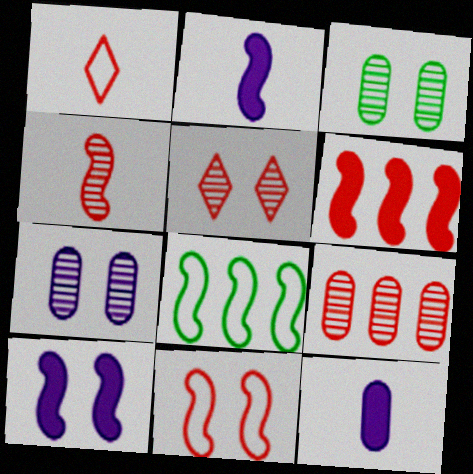[[4, 5, 9], 
[4, 6, 11], 
[4, 8, 10], 
[5, 8, 12]]